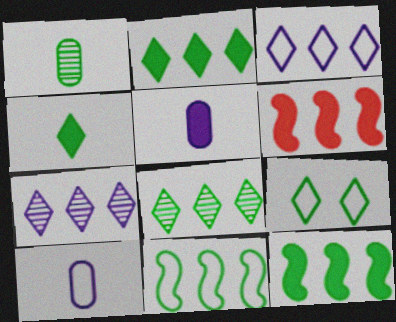[[1, 9, 12], 
[4, 8, 9]]